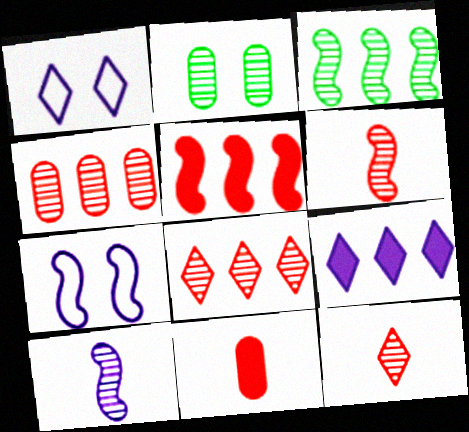[[1, 3, 11], 
[2, 8, 10]]